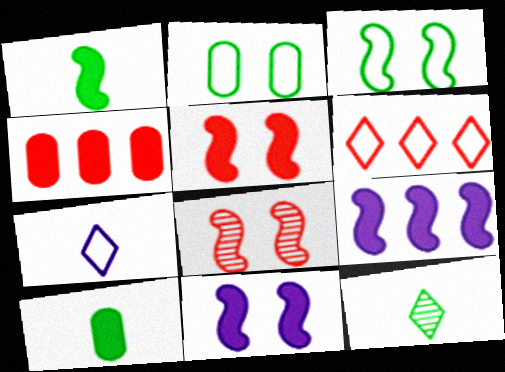[[1, 5, 9], 
[3, 8, 11]]